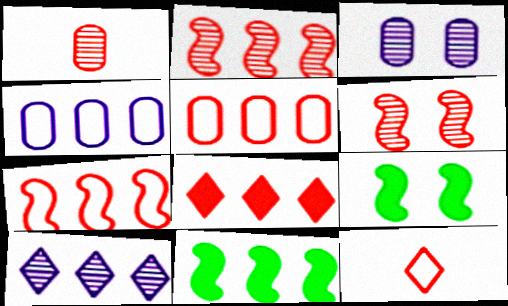[[2, 5, 8], 
[3, 11, 12], 
[5, 10, 11]]